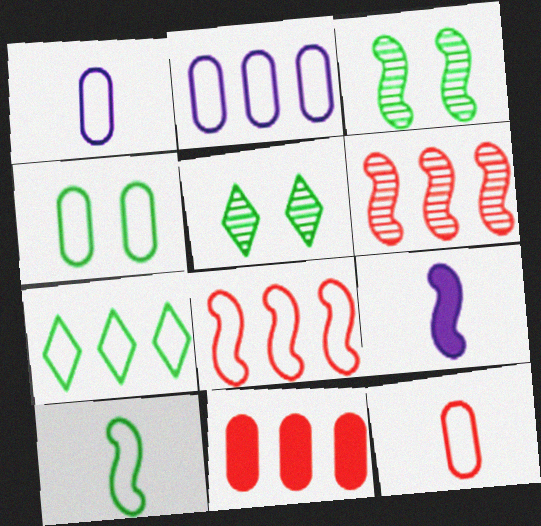[[2, 4, 12], 
[2, 7, 8], 
[3, 8, 9], 
[4, 7, 10]]